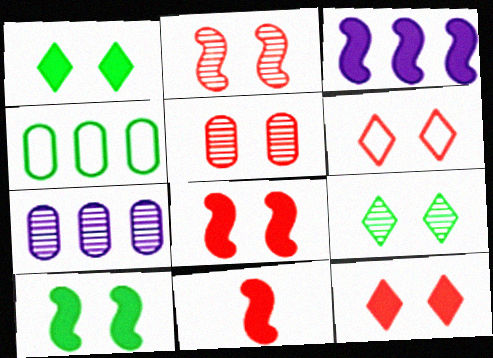[[3, 10, 11], 
[5, 6, 8]]